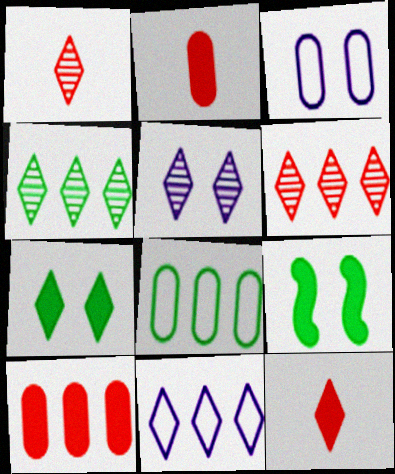[[1, 4, 5], 
[1, 7, 11]]